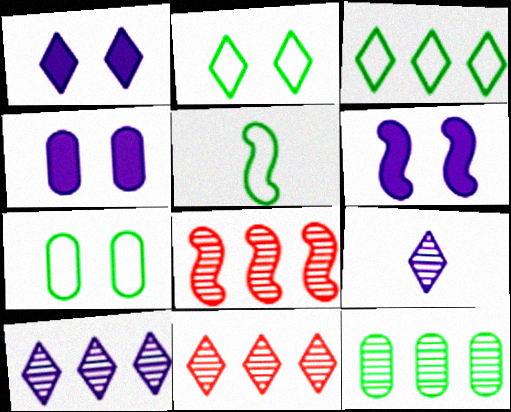[[1, 4, 6], 
[3, 5, 7], 
[4, 5, 11], 
[5, 6, 8], 
[8, 10, 12]]